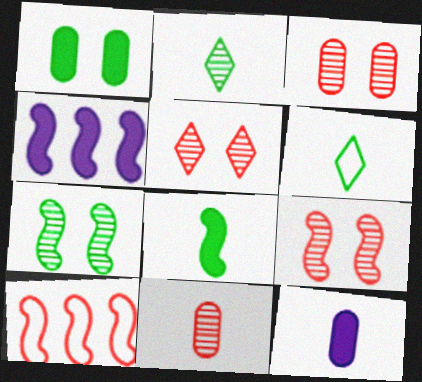[[3, 4, 6], 
[3, 5, 9]]